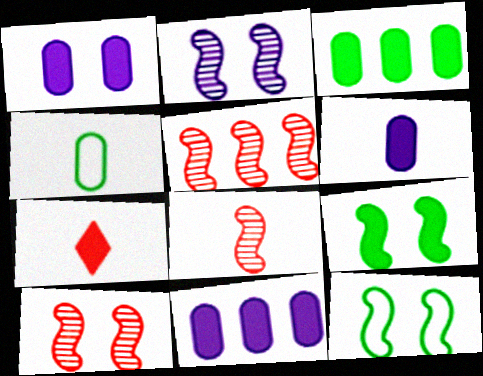[[1, 6, 11], 
[5, 8, 10], 
[7, 9, 11]]